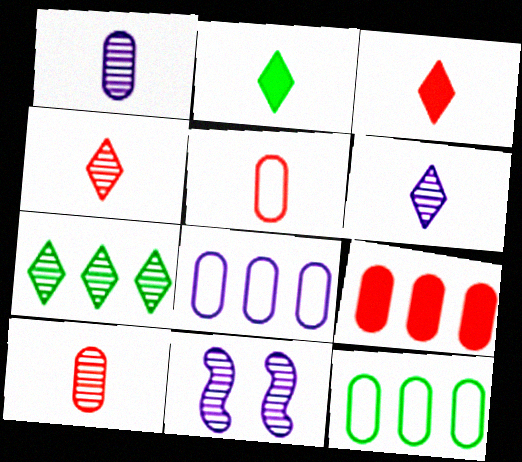[[3, 11, 12], 
[7, 10, 11]]